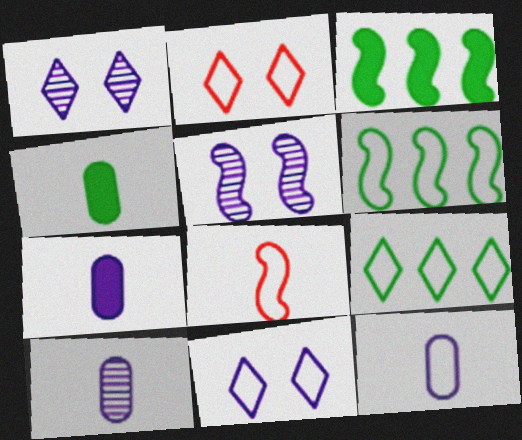[[2, 3, 10], 
[2, 6, 12], 
[3, 5, 8], 
[7, 10, 12]]